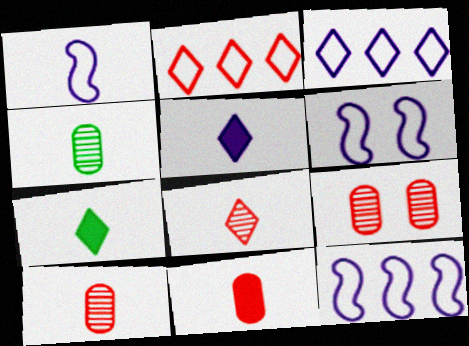[[1, 6, 12], 
[1, 7, 10], 
[7, 9, 12]]